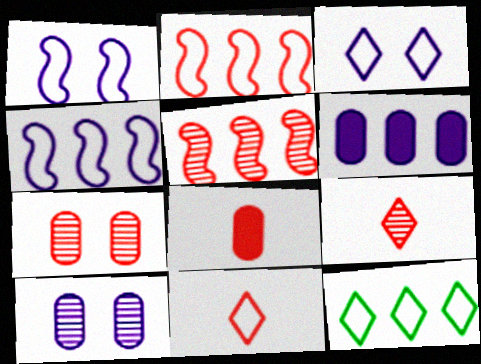[[3, 11, 12], 
[5, 6, 12], 
[5, 7, 9]]